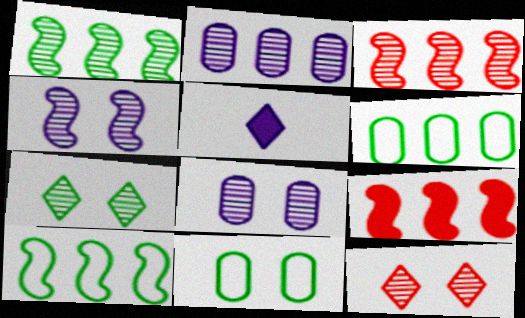[[3, 5, 11]]